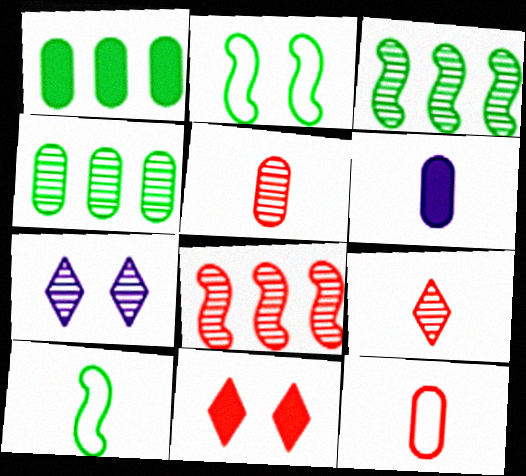[[3, 5, 7], 
[6, 9, 10], 
[8, 11, 12]]